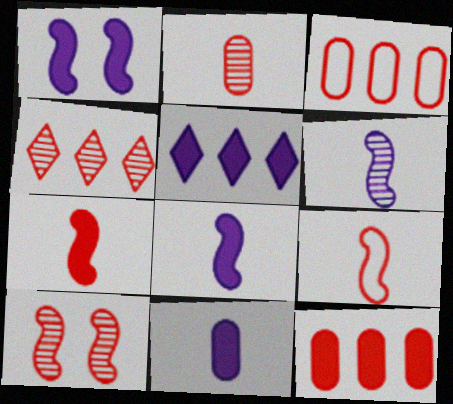[[1, 5, 11], 
[2, 4, 10]]